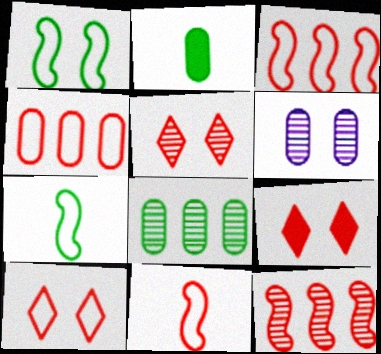[[1, 6, 9], 
[2, 4, 6], 
[4, 10, 11], 
[5, 9, 10]]